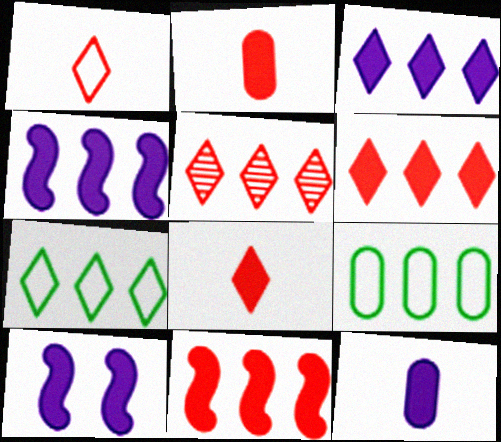[[3, 5, 7], 
[3, 10, 12], 
[4, 5, 9]]